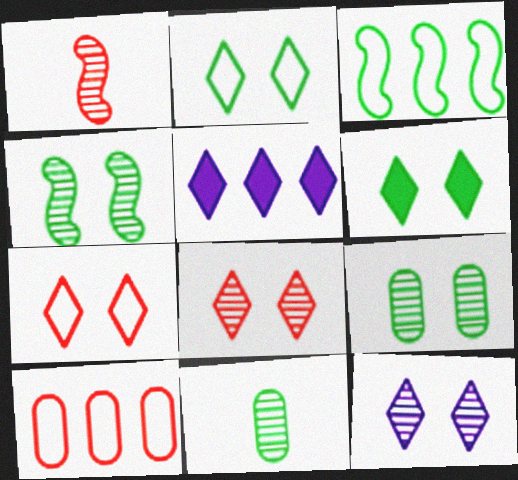[[3, 6, 11], 
[6, 7, 12]]